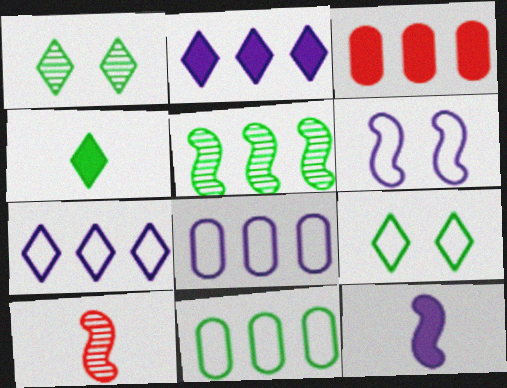[[3, 5, 7]]